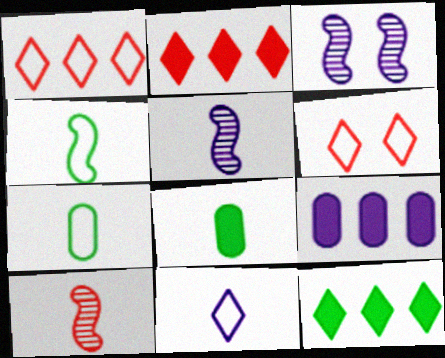[[1, 3, 8], 
[2, 3, 7], 
[3, 9, 11], 
[8, 10, 11]]